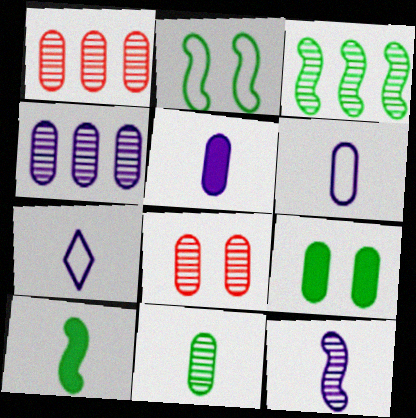[[1, 6, 9], 
[2, 3, 10], 
[4, 8, 11], 
[5, 7, 12]]